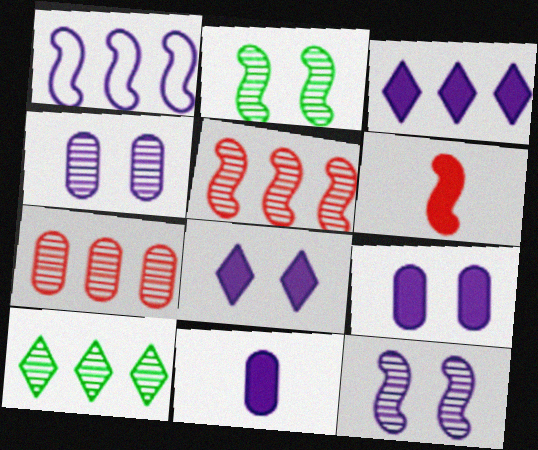[[1, 2, 6]]